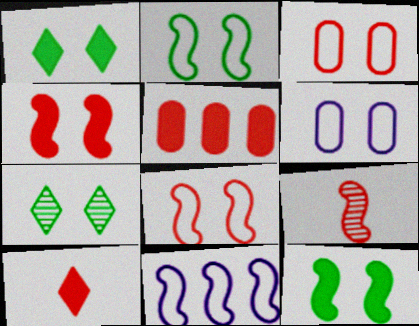[[4, 5, 10], 
[4, 6, 7], 
[9, 11, 12]]